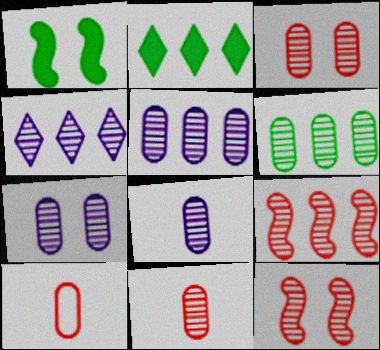[[1, 4, 10], 
[3, 6, 8], 
[4, 6, 9], 
[5, 7, 8], 
[6, 7, 11]]